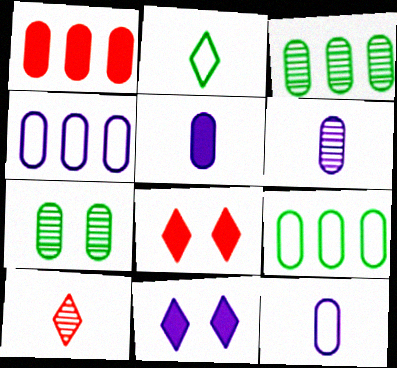[[1, 3, 4], 
[1, 7, 12], 
[5, 6, 12]]